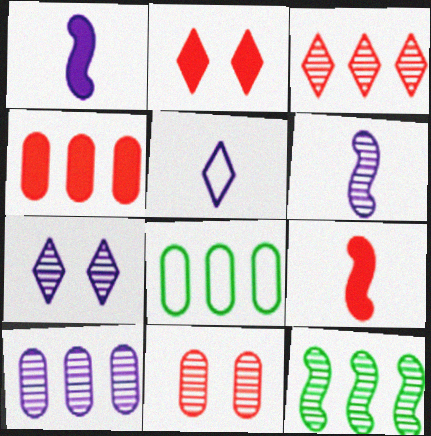[[2, 4, 9], 
[2, 6, 8], 
[3, 10, 12], 
[4, 8, 10], 
[6, 7, 10], 
[7, 8, 9]]